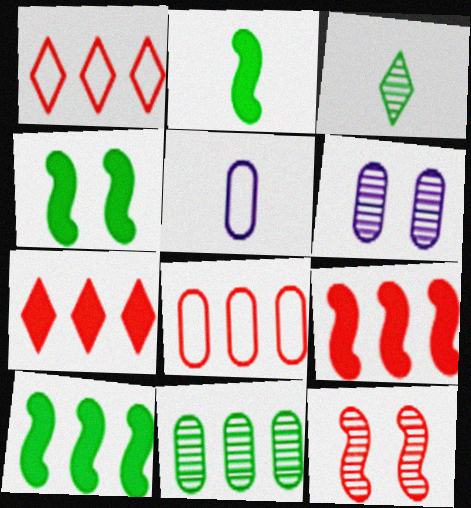[[1, 2, 6], 
[2, 4, 10]]